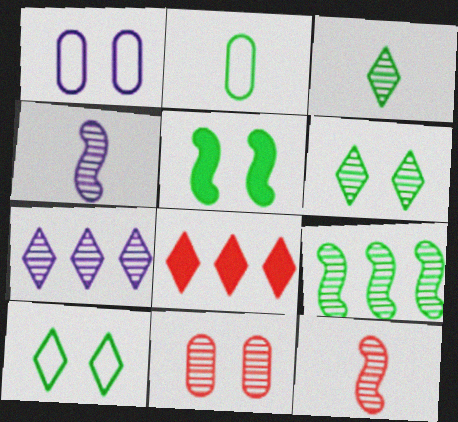[]